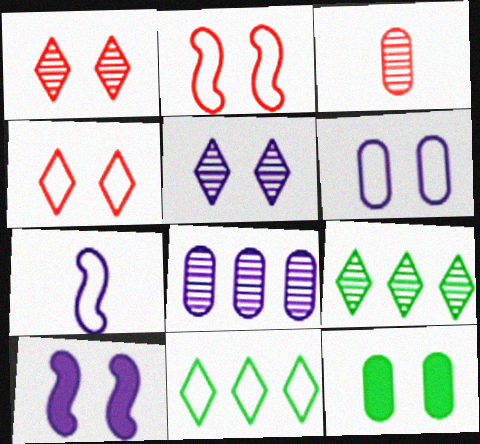[[2, 5, 12], 
[3, 10, 11], 
[5, 6, 10]]